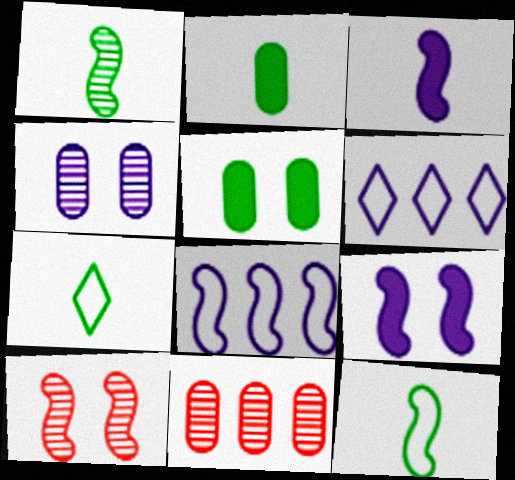[[1, 2, 7], 
[2, 6, 10], 
[3, 4, 6], 
[7, 9, 11]]